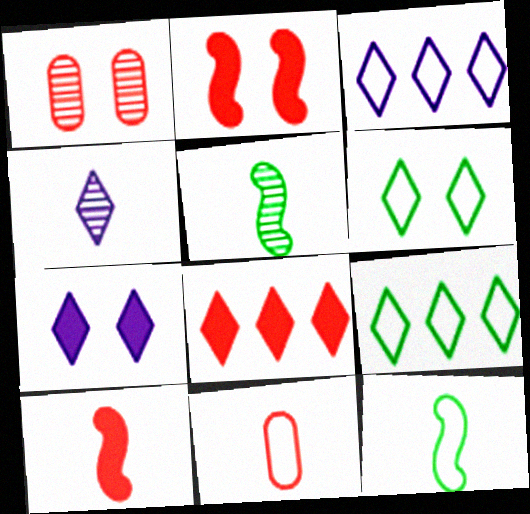[[3, 4, 7], 
[4, 6, 8]]